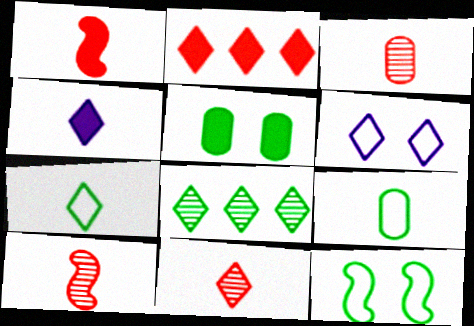[[3, 10, 11], 
[4, 7, 11], 
[4, 9, 10]]